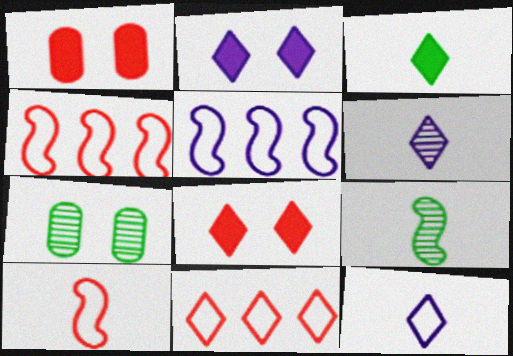[]